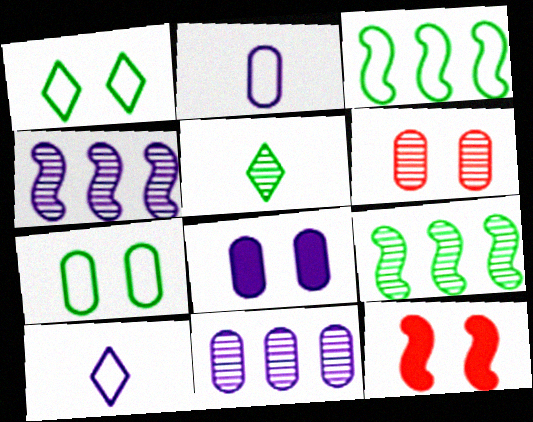[[2, 8, 11], 
[4, 5, 6], 
[4, 8, 10], 
[6, 7, 8]]